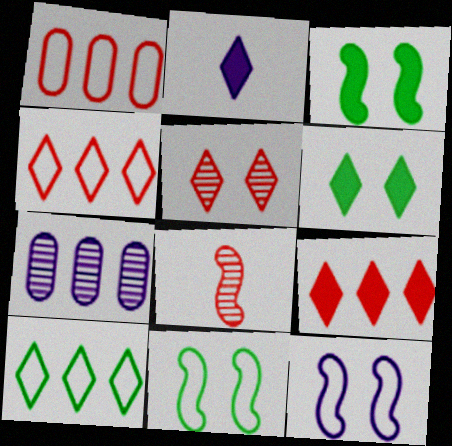[[2, 5, 10], 
[2, 6, 9], 
[2, 7, 12]]